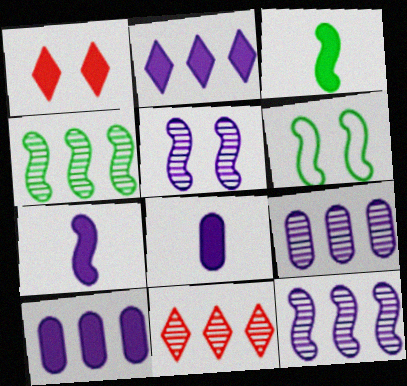[[1, 3, 10], 
[3, 4, 6], 
[4, 9, 11], 
[6, 8, 11]]